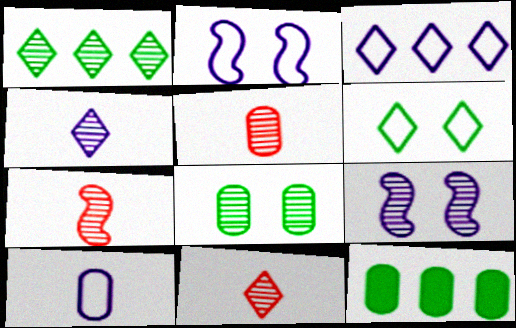[[1, 5, 9], 
[2, 3, 10], 
[2, 11, 12], 
[5, 7, 11]]